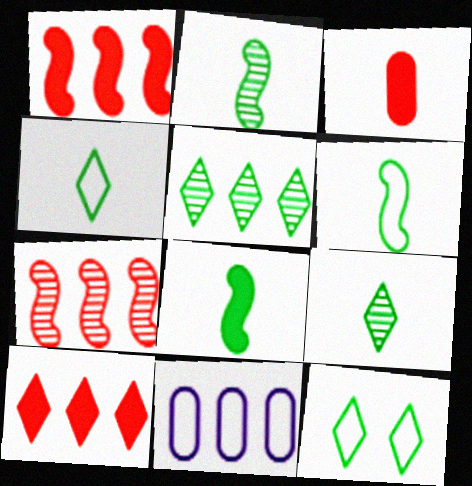[[1, 5, 11], 
[2, 6, 8]]